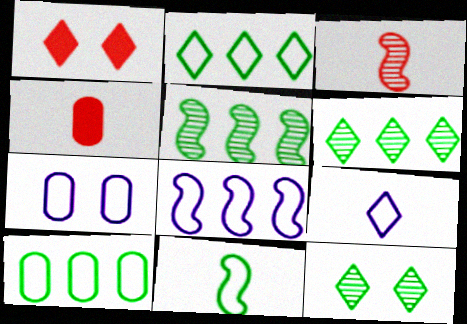[[1, 6, 9], 
[4, 8, 12], 
[7, 8, 9]]